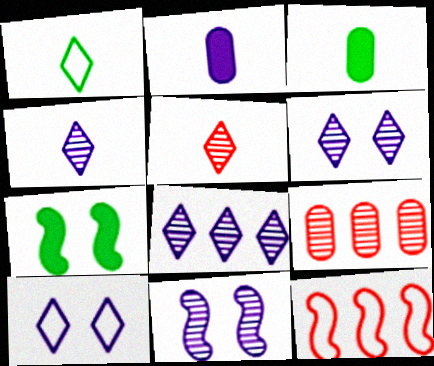[[3, 6, 12], 
[4, 6, 8]]